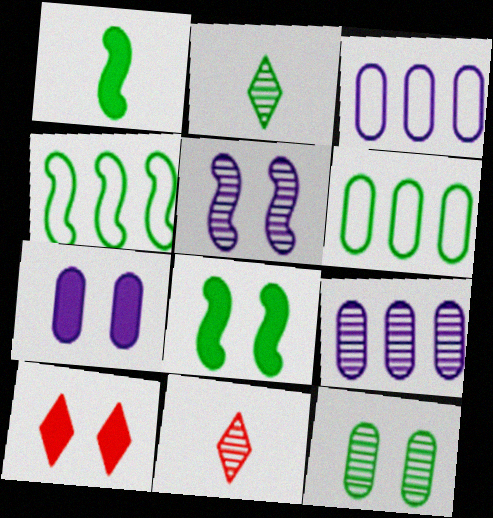[[2, 6, 8], 
[3, 8, 11], 
[4, 7, 11], 
[7, 8, 10]]